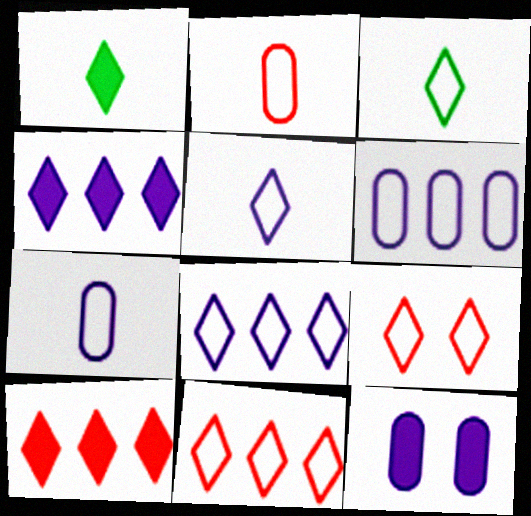[[3, 8, 9]]